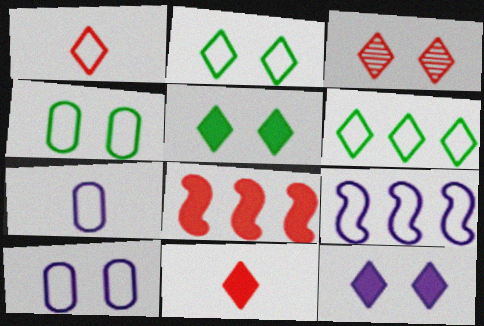[[1, 4, 9], 
[2, 3, 12]]